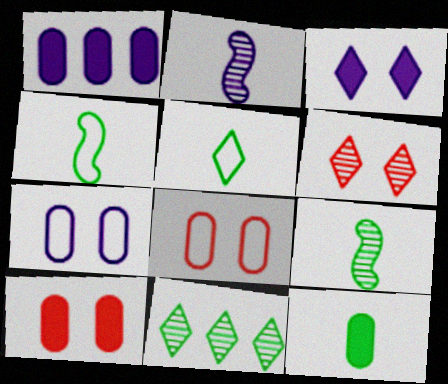[[1, 4, 6], 
[1, 10, 12], 
[5, 9, 12]]